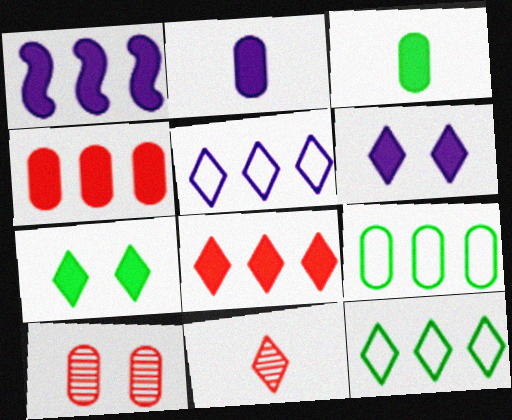[[1, 2, 6], 
[2, 9, 10], 
[5, 7, 11], 
[6, 11, 12]]